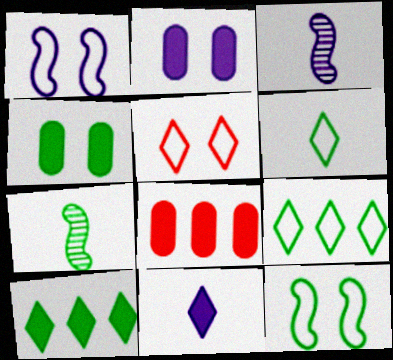[[4, 7, 9]]